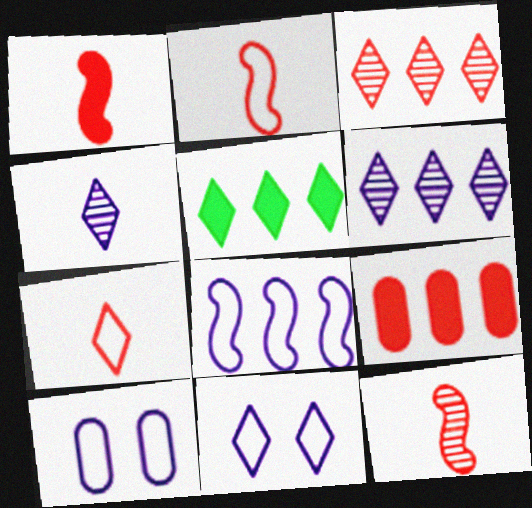[[1, 2, 12], 
[5, 10, 12]]